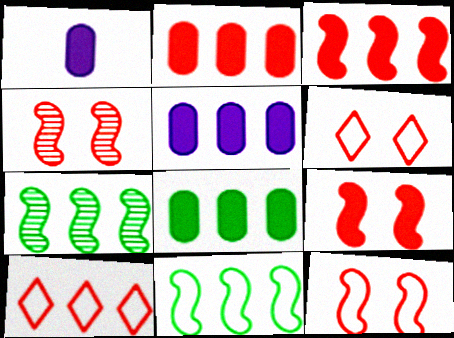[[1, 6, 7], 
[2, 5, 8], 
[4, 9, 12], 
[5, 7, 10]]